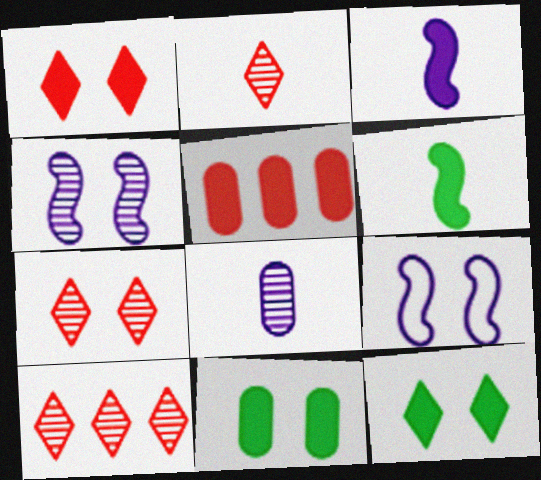[[2, 7, 10], 
[3, 5, 12], 
[7, 9, 11]]